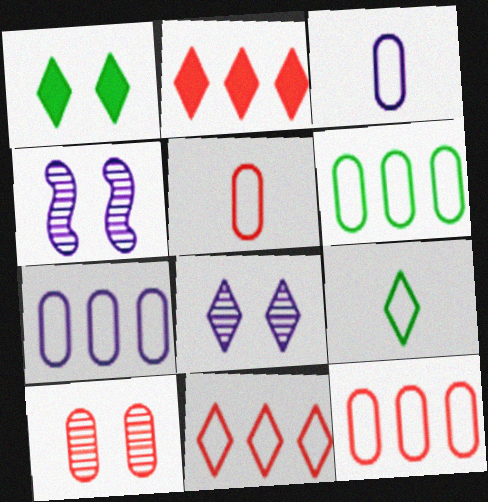[[2, 8, 9], 
[6, 7, 12]]